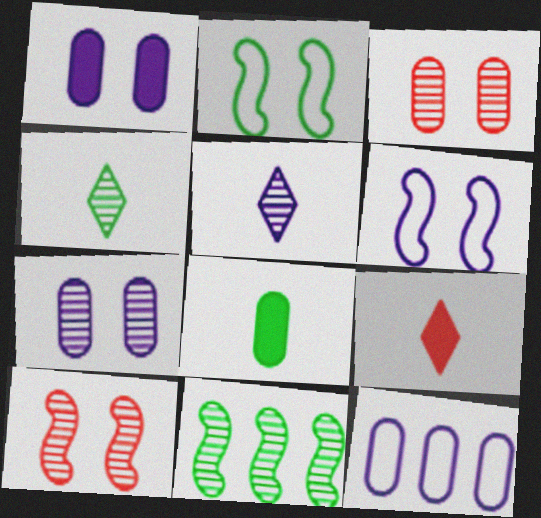[[3, 5, 11], 
[3, 8, 12]]